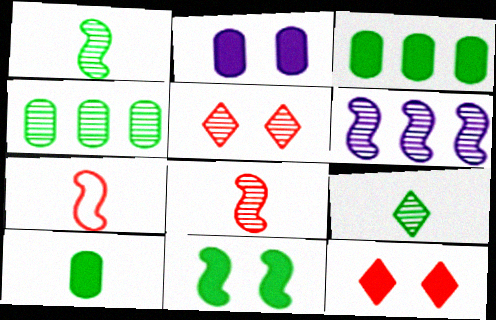[[2, 11, 12], 
[6, 7, 11]]